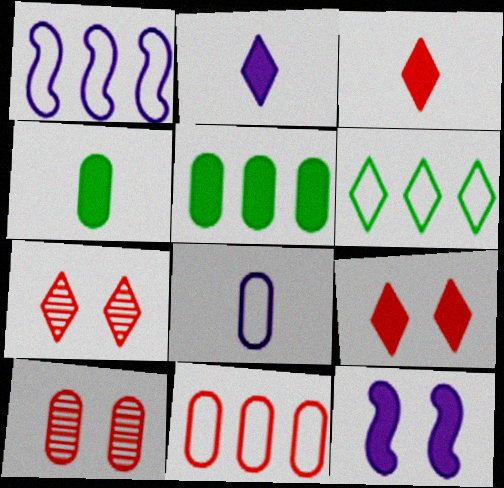[[1, 4, 7], 
[1, 6, 11], 
[2, 6, 7], 
[3, 5, 12], 
[5, 8, 10]]